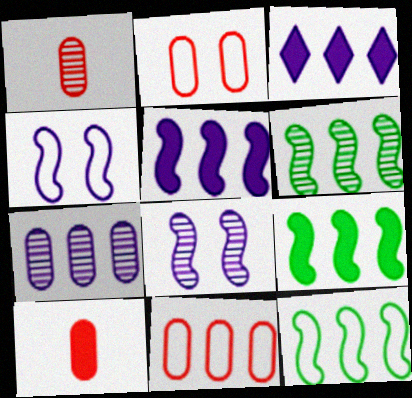[[3, 6, 11], 
[6, 9, 12]]